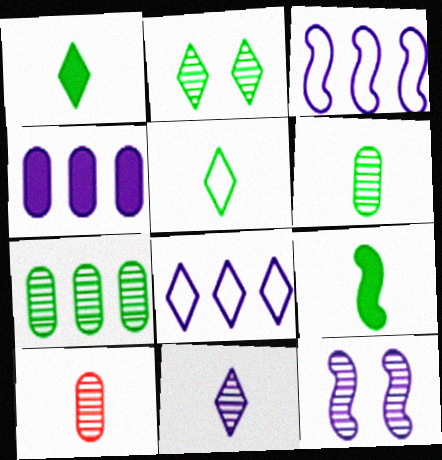[[5, 6, 9]]